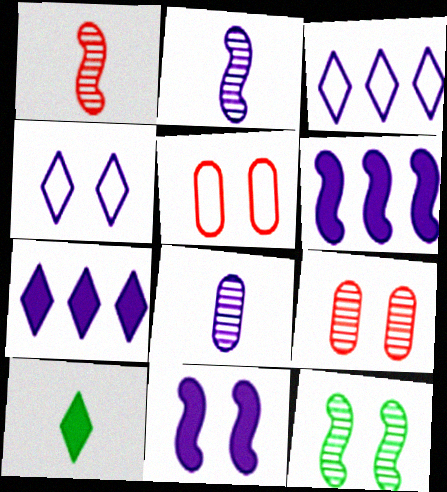[[3, 8, 11], 
[4, 6, 8]]